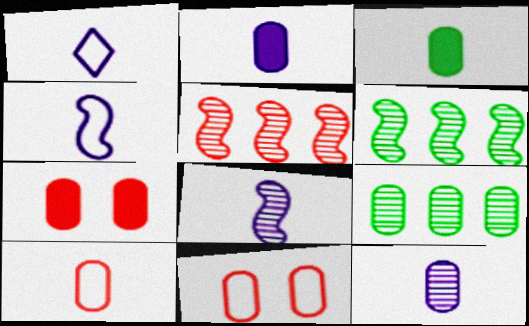[[1, 2, 8], 
[1, 6, 7], 
[2, 9, 11], 
[3, 10, 12]]